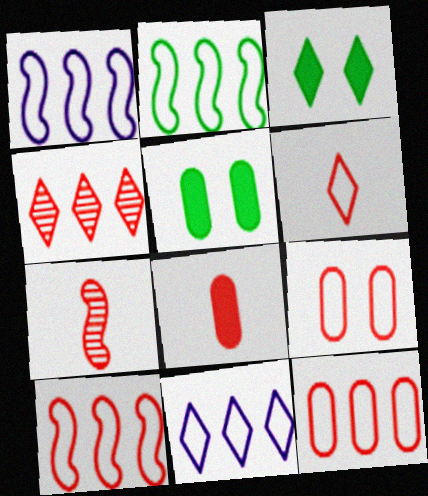[[1, 2, 10], 
[2, 11, 12], 
[5, 7, 11], 
[6, 7, 8], 
[6, 9, 10]]